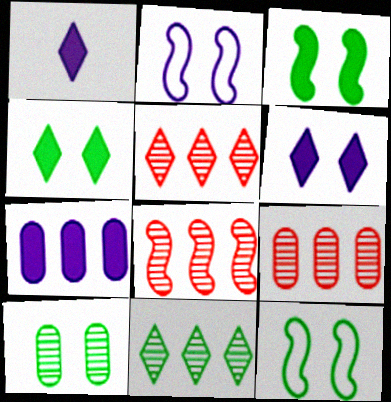[[1, 9, 12], 
[4, 10, 12], 
[5, 8, 9]]